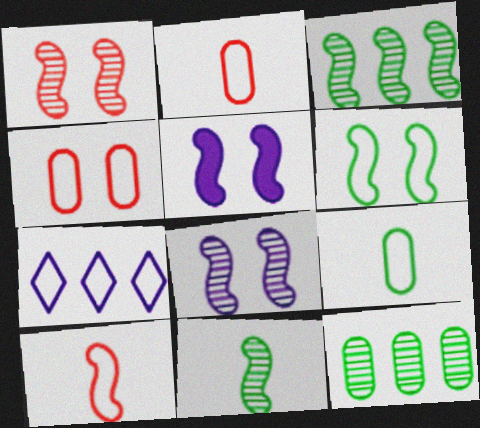[[1, 5, 6], 
[2, 6, 7], 
[3, 5, 10]]